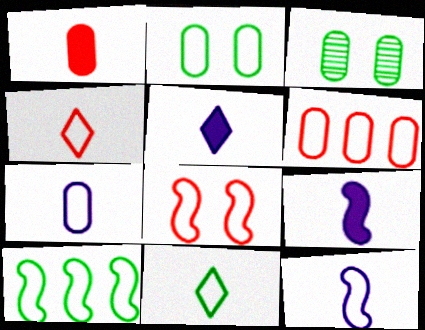[[2, 6, 7], 
[2, 10, 11], 
[4, 6, 8], 
[8, 10, 12]]